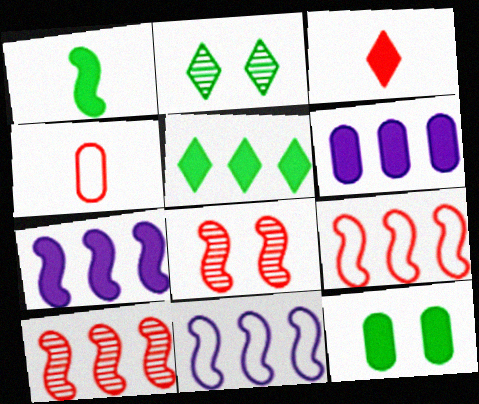[[1, 5, 12], 
[1, 8, 11], 
[2, 4, 7], 
[3, 7, 12]]